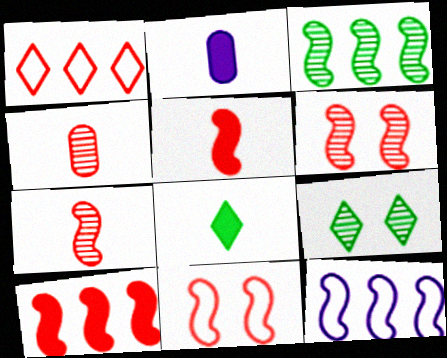[[2, 5, 8], 
[3, 10, 12], 
[7, 10, 11]]